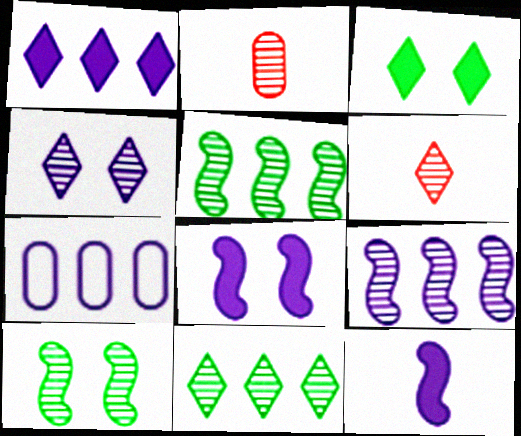[[1, 7, 9], 
[2, 4, 5], 
[4, 6, 11], 
[4, 7, 12]]